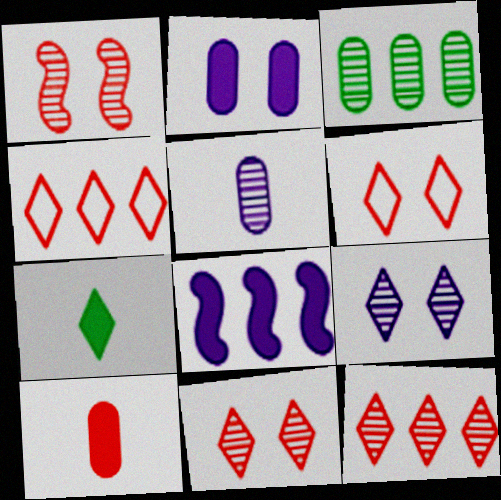[[1, 4, 10], 
[3, 4, 8], 
[4, 7, 9]]